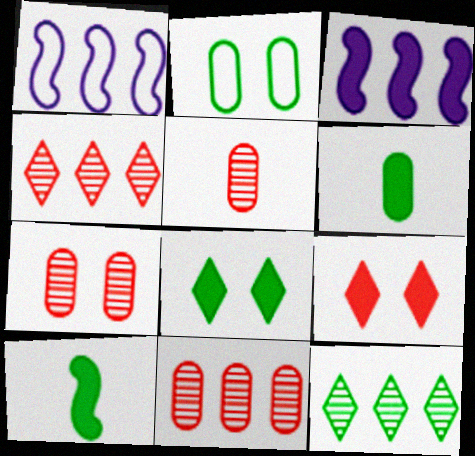[[1, 5, 8], 
[2, 10, 12], 
[3, 6, 9], 
[5, 7, 11]]